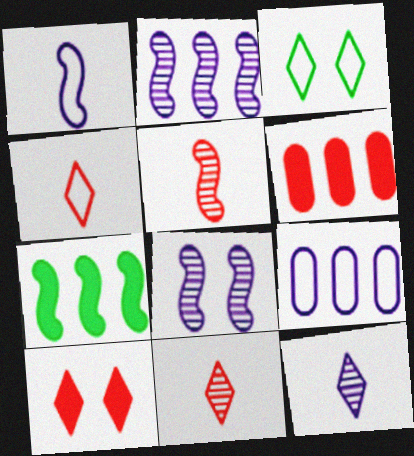[]